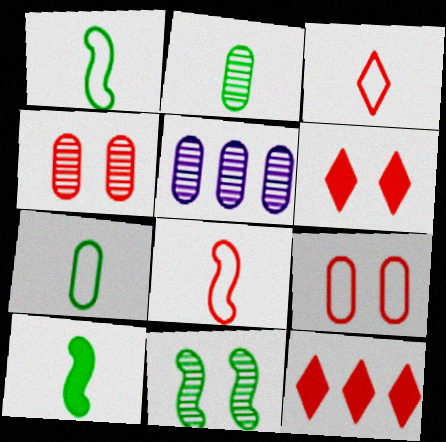[[1, 5, 6], 
[2, 4, 5], 
[4, 8, 12]]